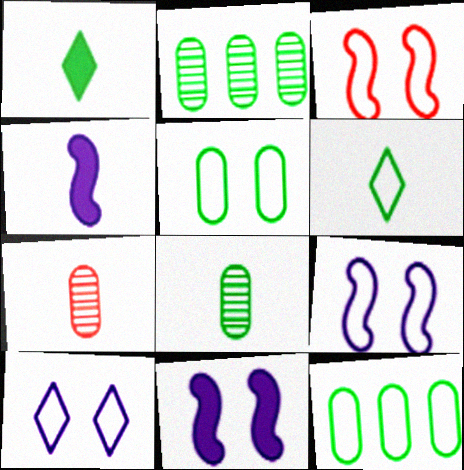[[3, 5, 10], 
[4, 6, 7]]